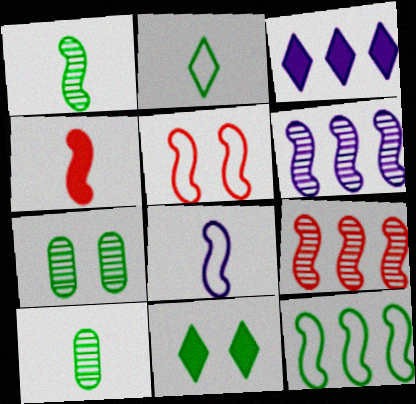[[1, 4, 8], 
[3, 5, 10], 
[4, 5, 9], 
[5, 8, 12], 
[10, 11, 12]]